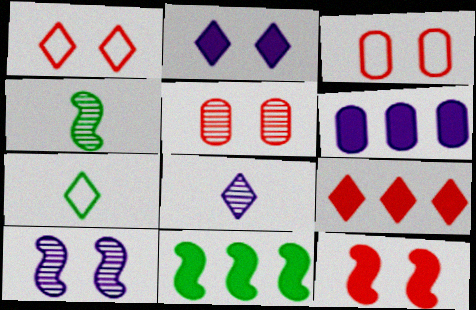[[1, 4, 6], 
[1, 5, 12], 
[3, 8, 11], 
[6, 9, 11]]